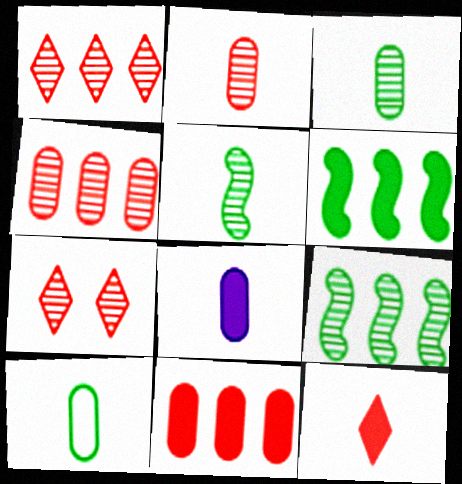[[2, 8, 10]]